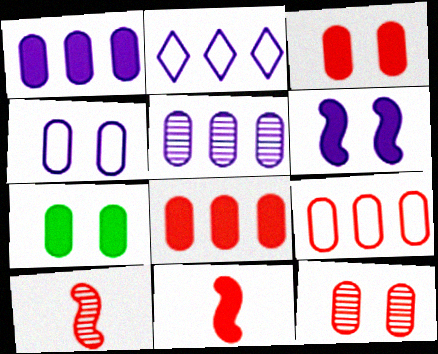[[2, 7, 10], 
[4, 7, 12]]